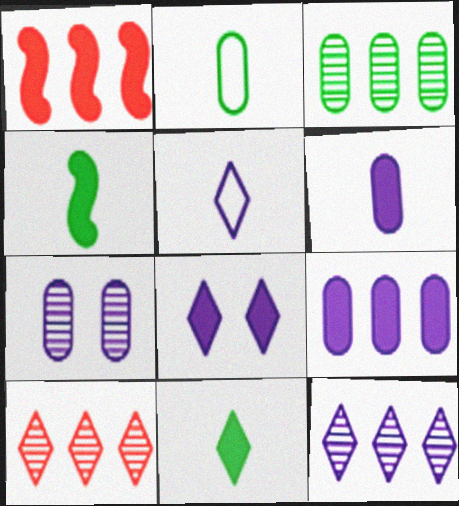[[5, 8, 12]]